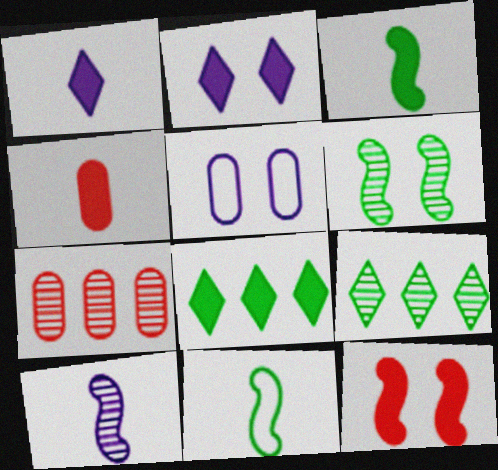[[1, 3, 4], 
[2, 7, 11]]